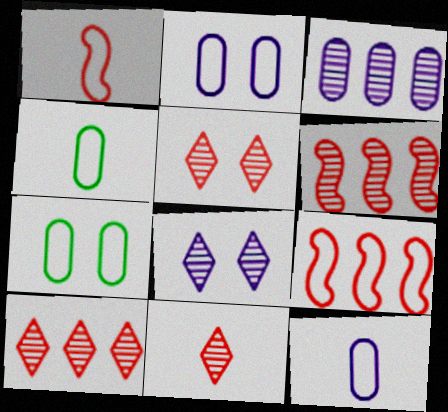[[5, 10, 11]]